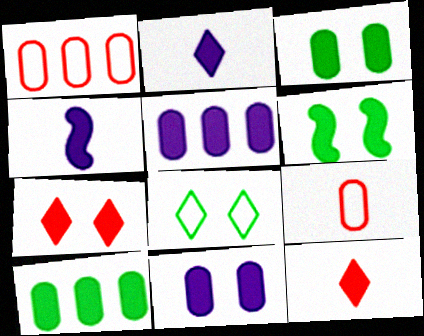[[4, 7, 10], 
[5, 6, 12], 
[6, 7, 11]]